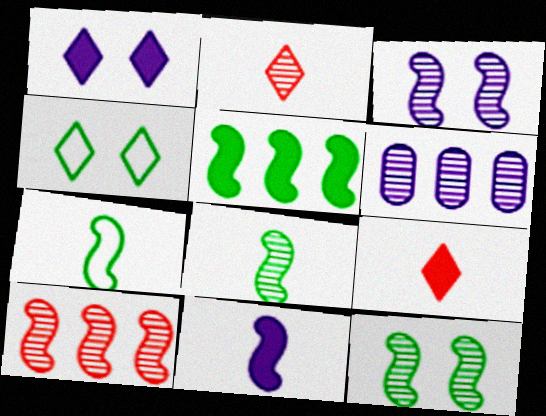[[2, 6, 12], 
[3, 8, 10], 
[5, 7, 12]]